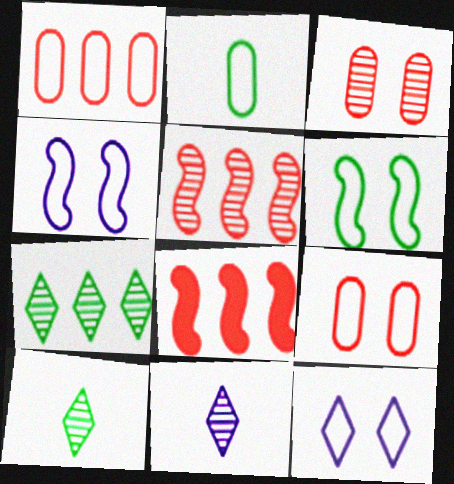[[6, 9, 12]]